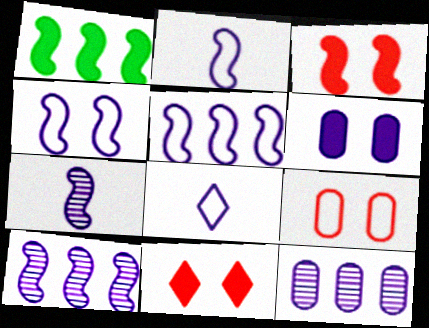[[2, 4, 5], 
[6, 8, 10]]